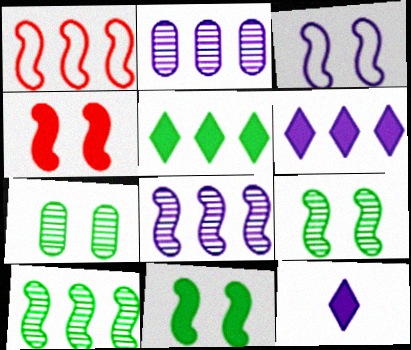[[1, 2, 5], 
[1, 7, 12], 
[2, 3, 12], 
[3, 4, 9]]